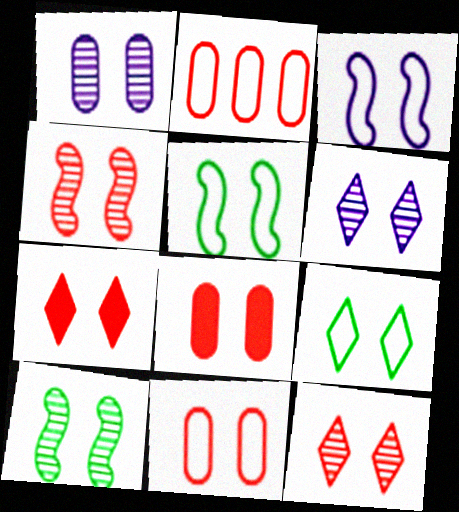[[1, 5, 7], 
[1, 10, 12], 
[3, 9, 11], 
[4, 7, 11], 
[5, 6, 8], 
[6, 7, 9]]